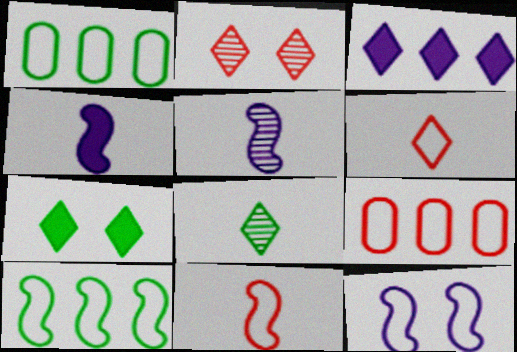[[1, 2, 4], 
[1, 6, 12], 
[5, 7, 9], 
[10, 11, 12]]